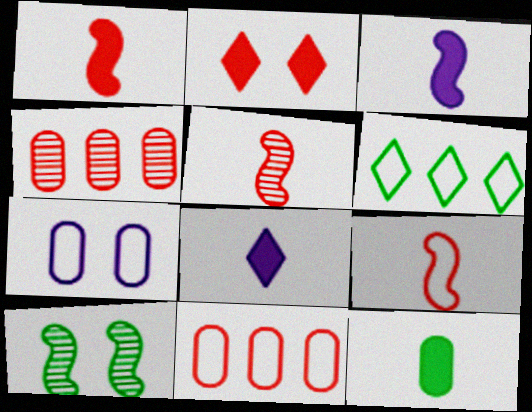[[1, 5, 9], 
[1, 8, 12], 
[2, 4, 9], 
[2, 5, 11], 
[2, 7, 10], 
[4, 7, 12], 
[6, 7, 9], 
[6, 10, 12], 
[8, 10, 11]]